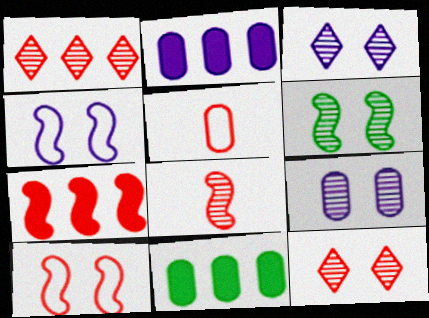[[5, 7, 12], 
[5, 9, 11], 
[6, 9, 12], 
[7, 8, 10]]